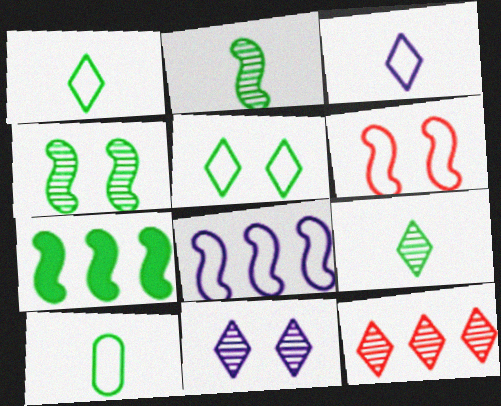[[9, 11, 12]]